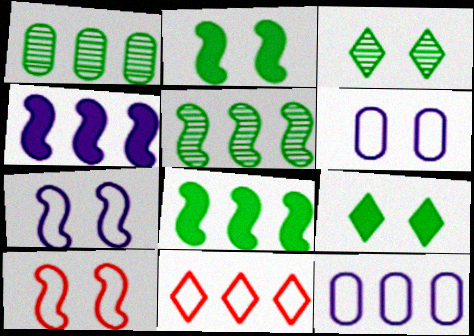[[1, 4, 11]]